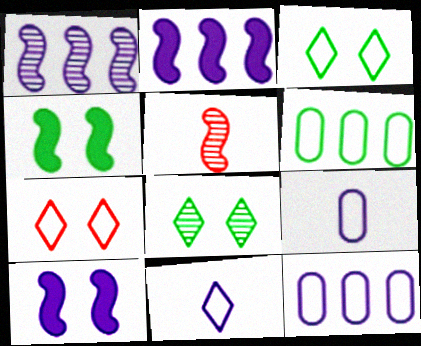[]